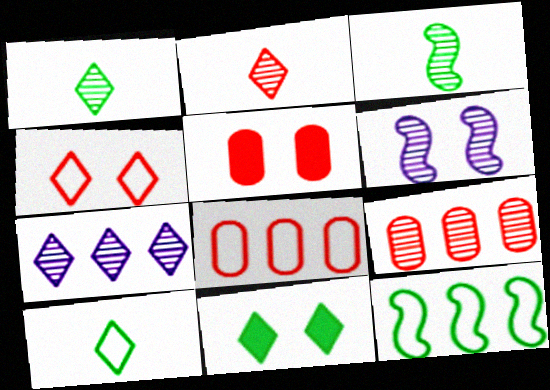[[1, 6, 9]]